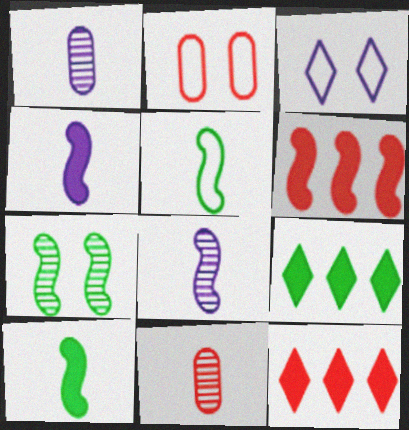[[2, 8, 9]]